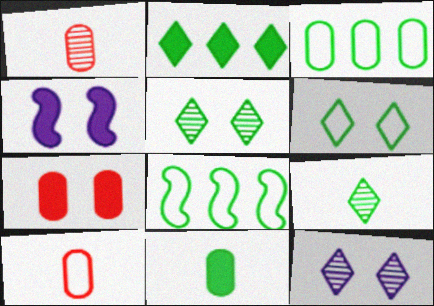[[2, 6, 9], 
[5, 8, 11]]